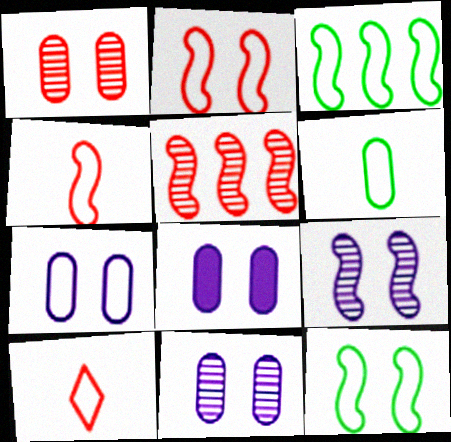[[3, 7, 10], 
[7, 8, 11]]